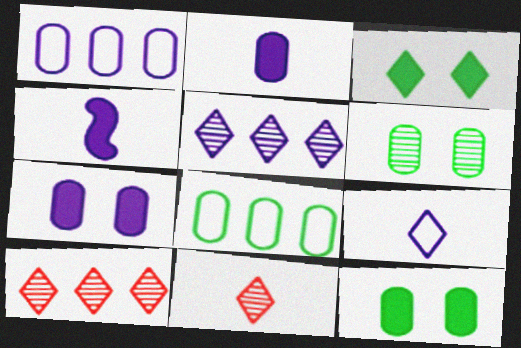[[3, 9, 10]]